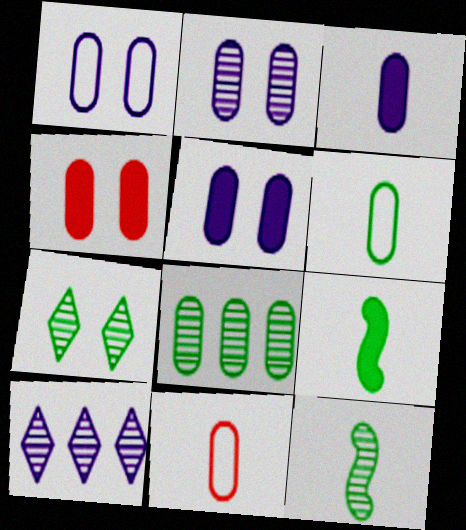[[1, 2, 5], 
[5, 8, 11], 
[7, 8, 12]]